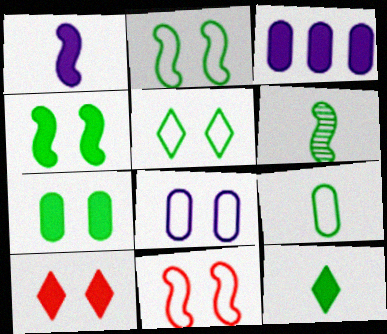[[5, 8, 11], 
[6, 9, 12]]